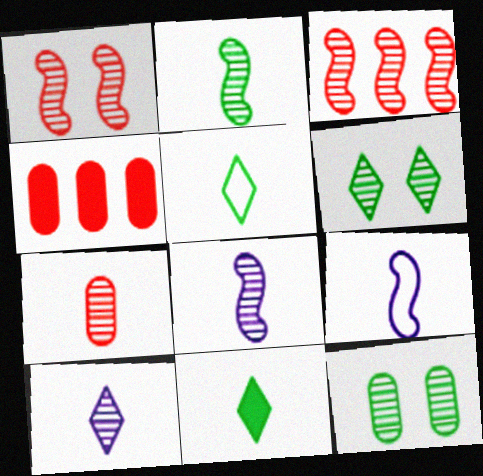[[2, 7, 10], 
[3, 10, 12], 
[4, 6, 9], 
[7, 9, 11]]